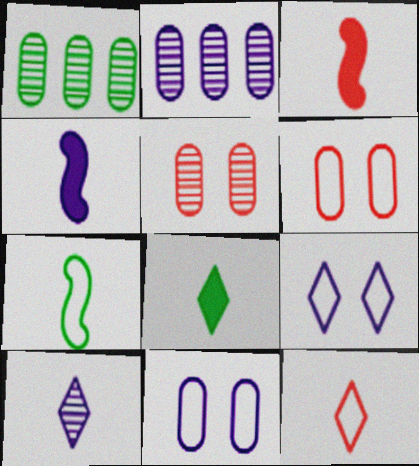[[1, 3, 9], 
[2, 4, 9], 
[8, 10, 12]]